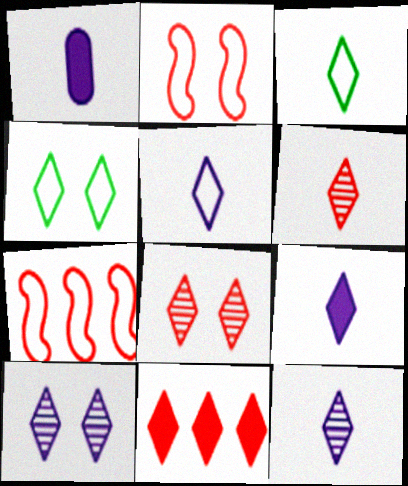[[3, 6, 9], 
[3, 10, 11], 
[4, 11, 12], 
[5, 9, 12]]